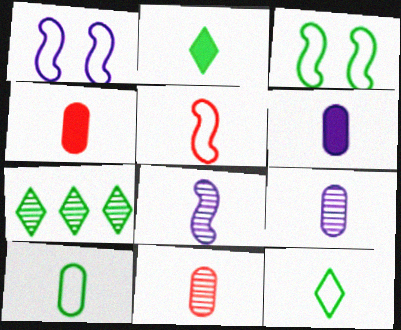[[1, 4, 7], 
[2, 5, 9], 
[4, 8, 12], 
[4, 9, 10], 
[6, 10, 11]]